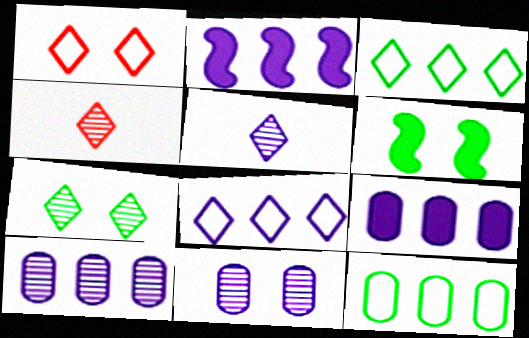[[1, 6, 11], 
[2, 8, 10]]